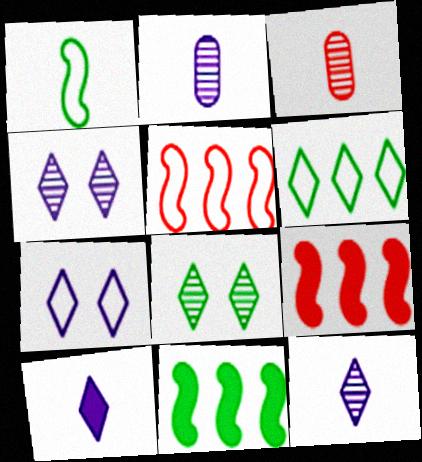[[1, 3, 10], 
[3, 7, 11]]